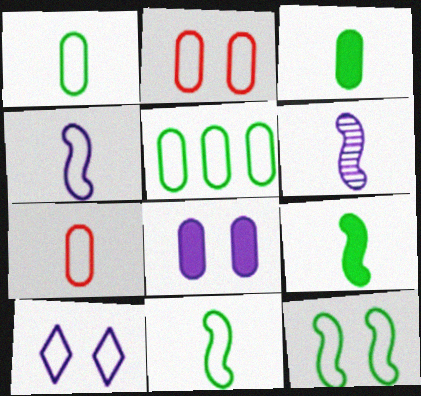[[2, 10, 12]]